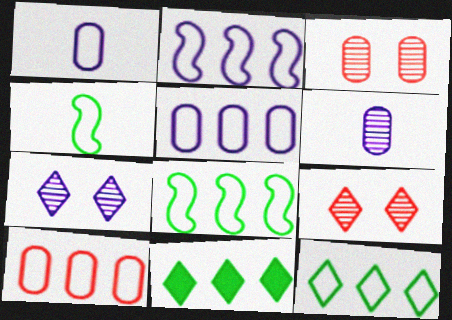[[2, 10, 12]]